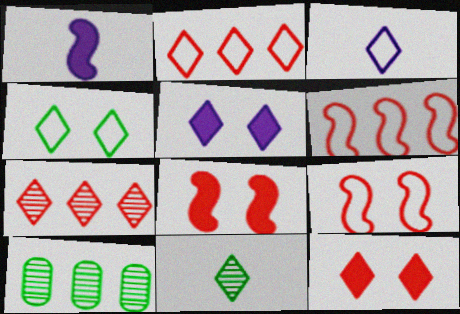[[2, 3, 4], 
[2, 5, 11], 
[3, 8, 10]]